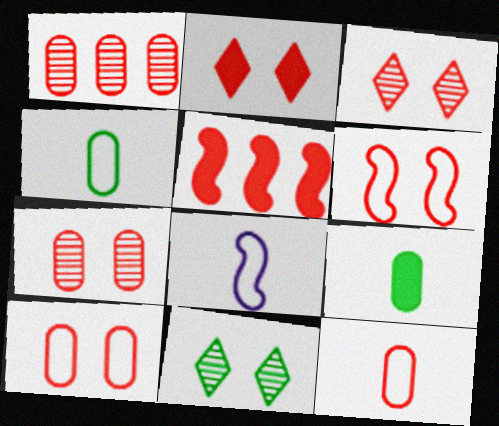[[2, 6, 7], 
[3, 5, 12]]